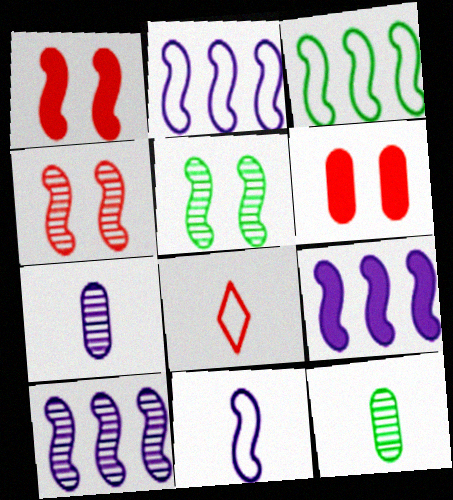[[2, 9, 10]]